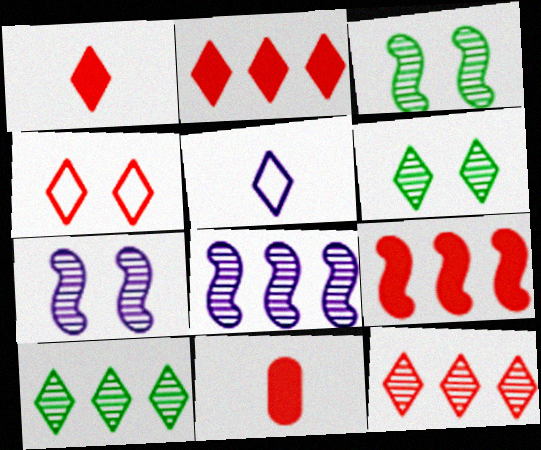[[1, 4, 12], 
[2, 5, 6]]